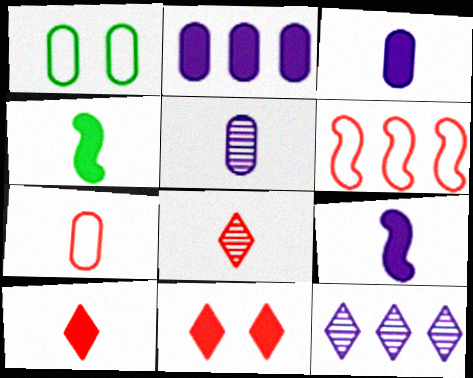[[2, 4, 11], 
[3, 4, 10]]